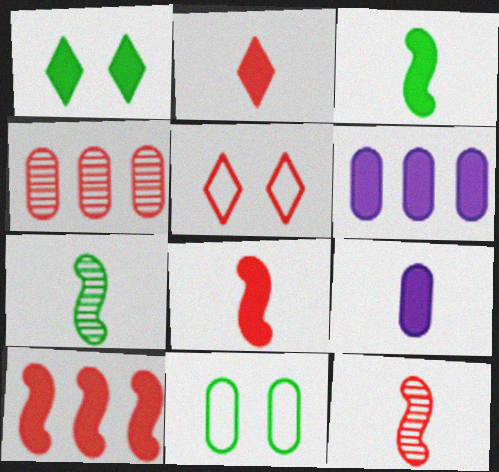[[1, 6, 8], 
[1, 9, 10], 
[2, 3, 9], 
[4, 5, 8], 
[4, 9, 11], 
[5, 6, 7]]